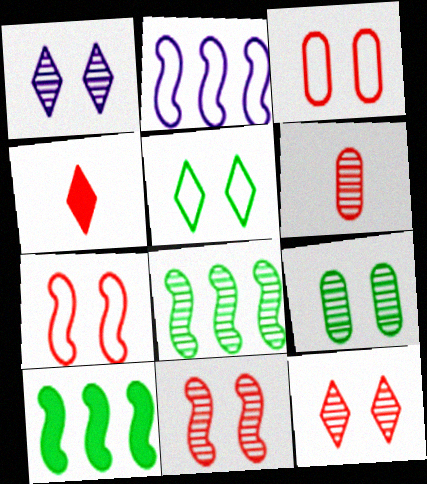[[1, 6, 8], 
[1, 9, 11], 
[2, 4, 9]]